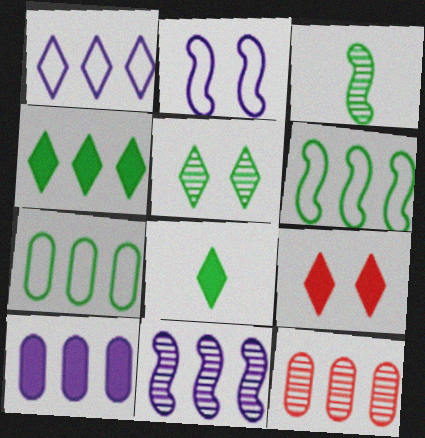[[1, 10, 11], 
[2, 8, 12], 
[7, 10, 12]]